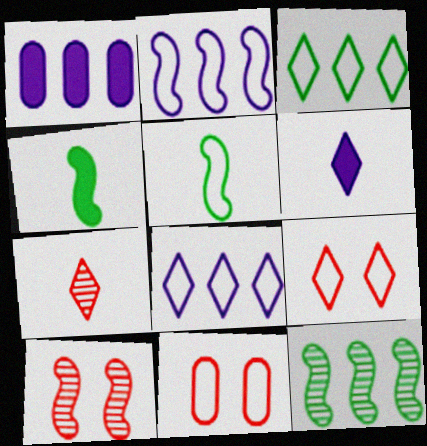[[2, 4, 10], 
[5, 8, 11], 
[6, 11, 12]]